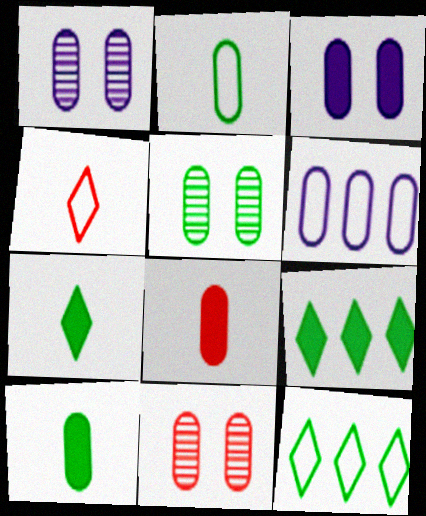[[1, 5, 11], 
[5, 6, 8], 
[6, 10, 11]]